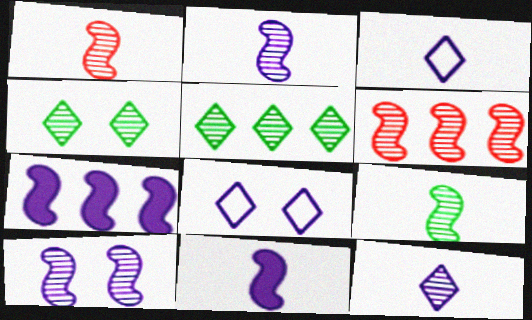[[1, 2, 9], 
[6, 9, 10]]